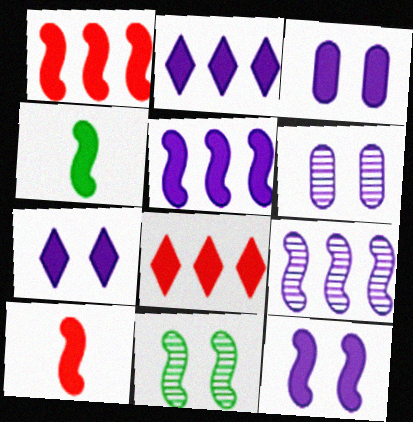[[1, 4, 12], 
[3, 4, 8], 
[3, 7, 12]]